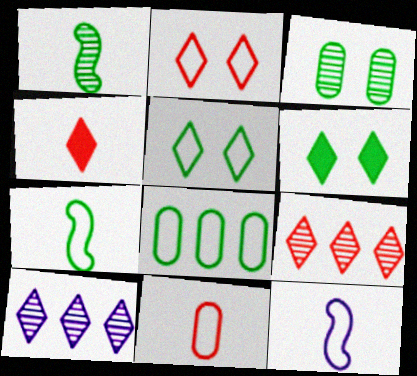[[1, 6, 8], 
[2, 4, 9], 
[2, 8, 12], 
[4, 5, 10], 
[5, 7, 8]]